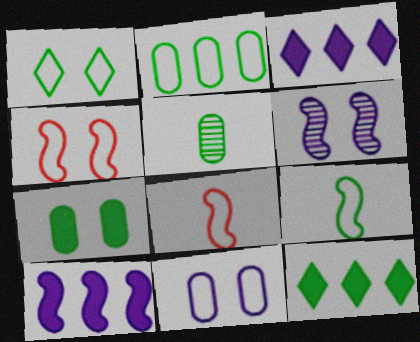[[1, 2, 9], 
[1, 4, 11], 
[2, 5, 7], 
[3, 4, 5]]